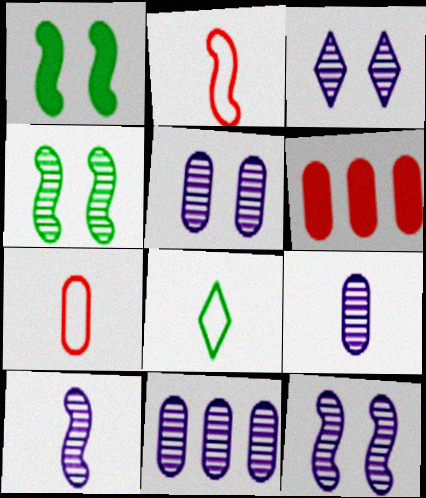[[3, 5, 12], 
[3, 10, 11], 
[5, 9, 11], 
[6, 8, 12]]